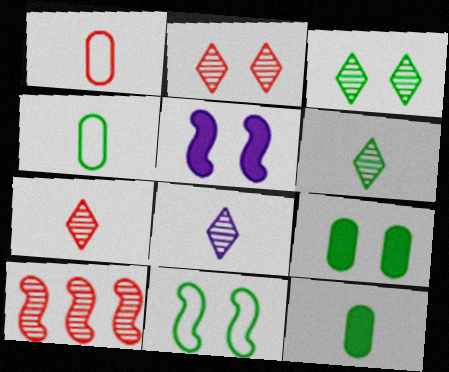[[3, 9, 11], 
[6, 7, 8]]